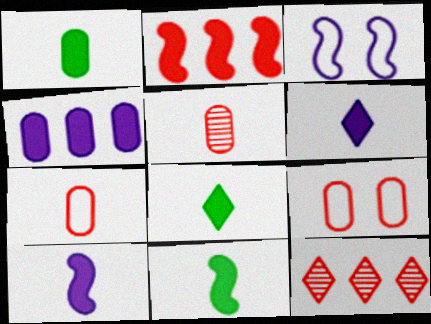[[1, 3, 12], 
[1, 8, 11]]